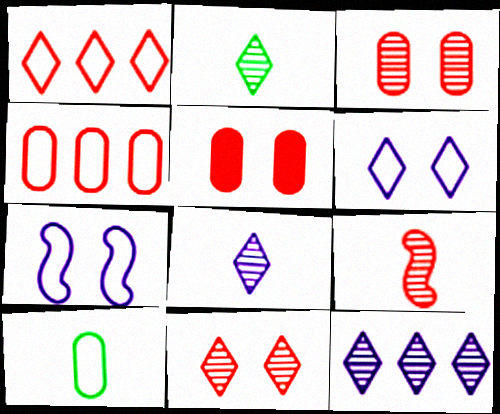[[1, 5, 9], 
[1, 7, 10], 
[2, 11, 12]]